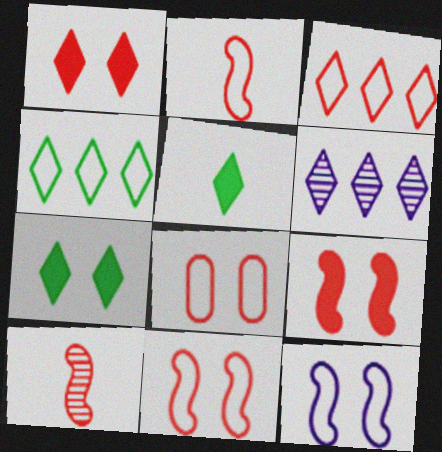[[2, 3, 8]]